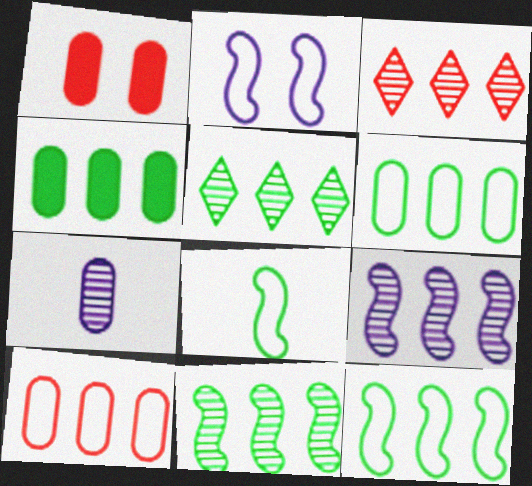[[1, 6, 7], 
[4, 5, 12]]